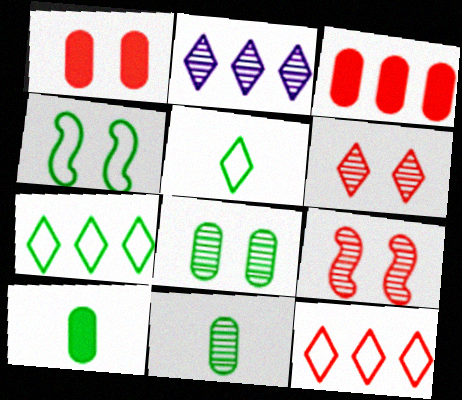[[2, 9, 11]]